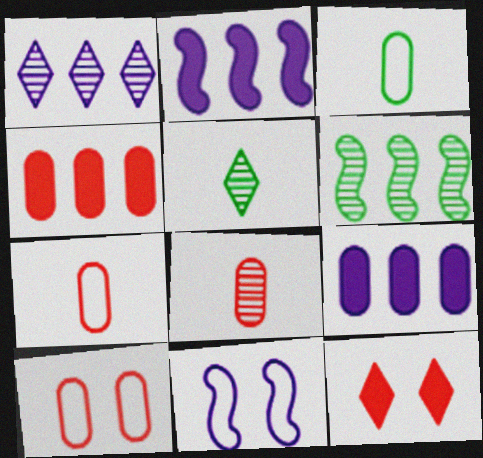[[2, 5, 10], 
[4, 5, 11], 
[4, 8, 10]]